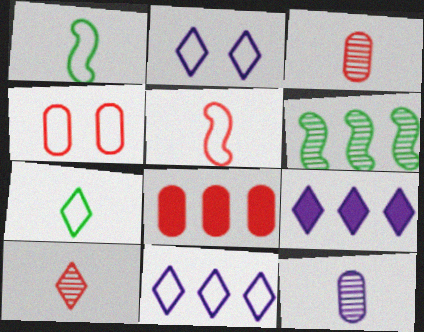[[1, 4, 11], 
[3, 4, 8], 
[6, 8, 11]]